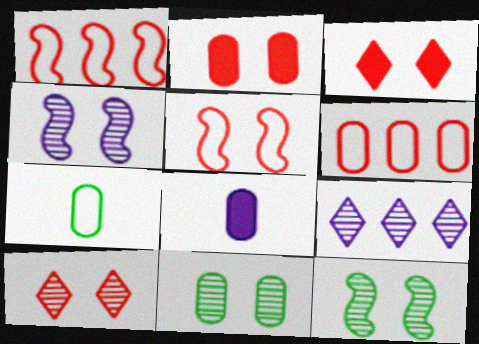[[2, 5, 10], 
[4, 10, 11], 
[6, 8, 11]]